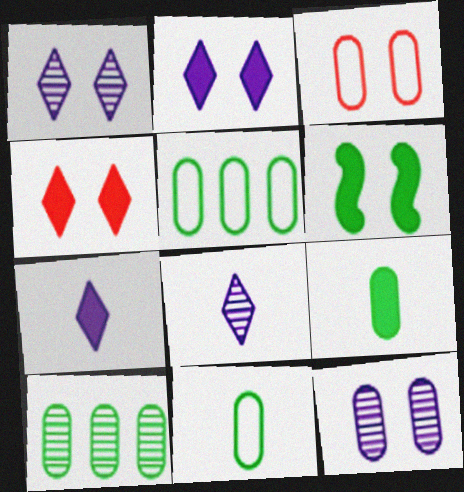[[1, 3, 6]]